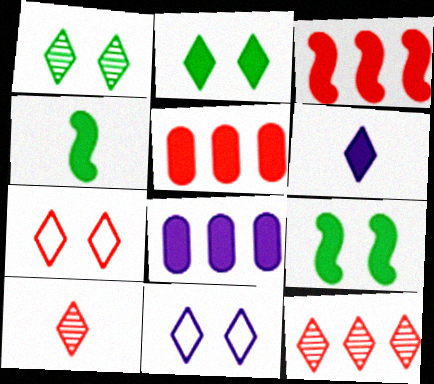[[5, 6, 9]]